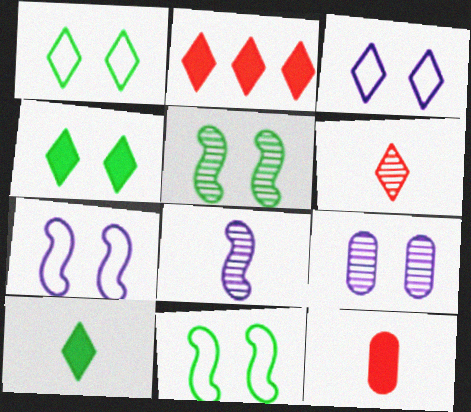[]